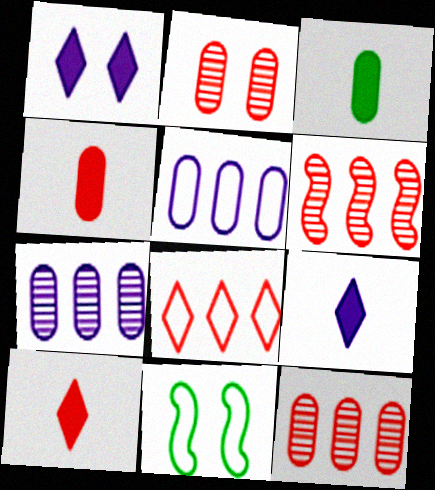[[1, 2, 11], 
[2, 3, 5], 
[7, 10, 11], 
[9, 11, 12]]